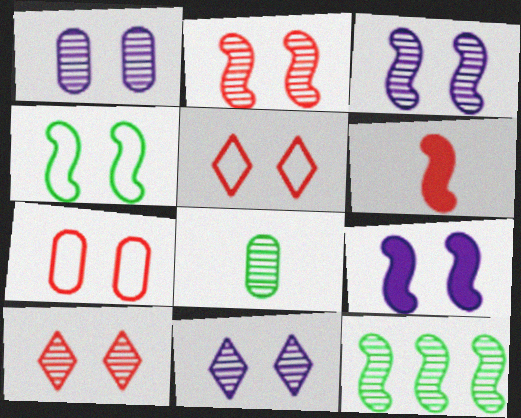[[1, 3, 11], 
[2, 4, 9]]